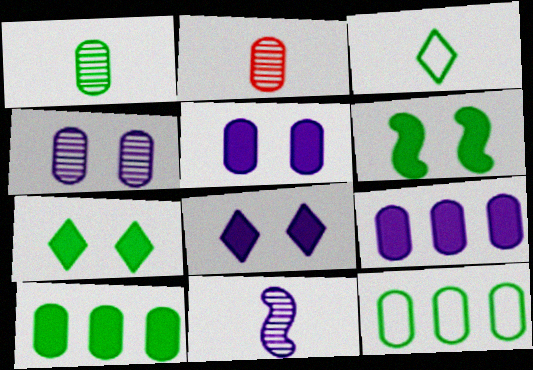[[2, 5, 12]]